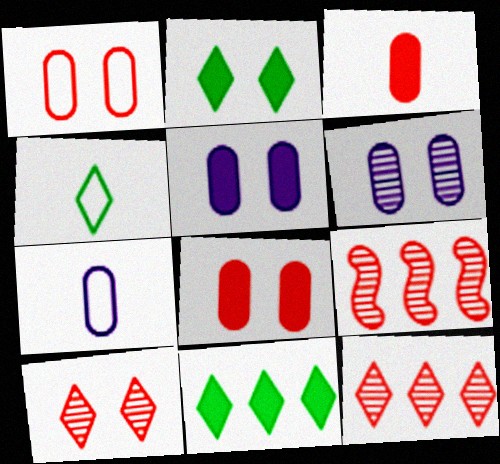[[2, 7, 9], 
[4, 5, 9]]